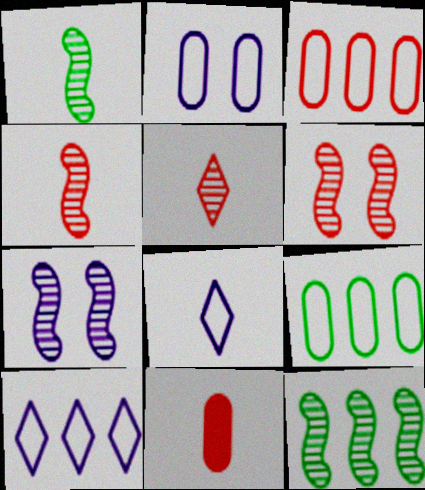[[1, 8, 11], 
[4, 7, 12]]